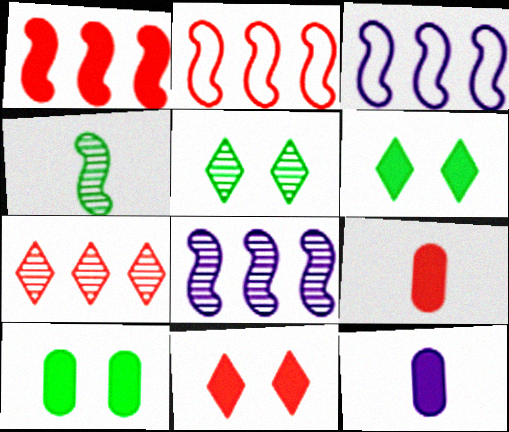[[1, 6, 12], 
[1, 9, 11], 
[2, 5, 12], 
[3, 5, 9]]